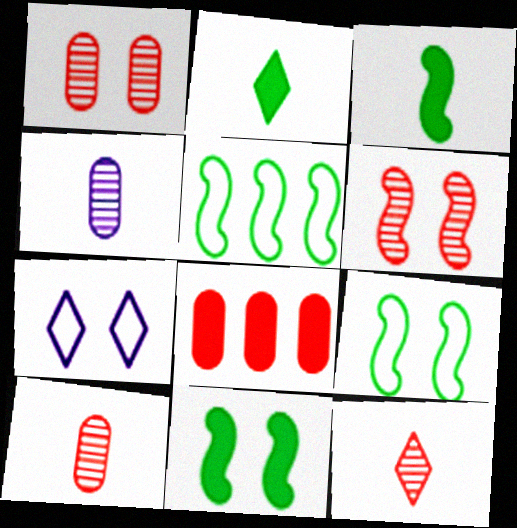[[1, 7, 11]]